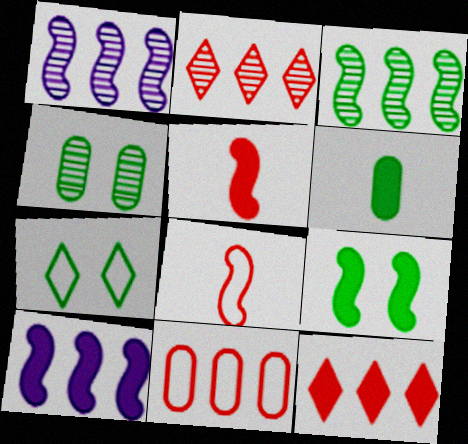[[1, 8, 9], 
[3, 6, 7], 
[4, 7, 9], 
[5, 9, 10]]